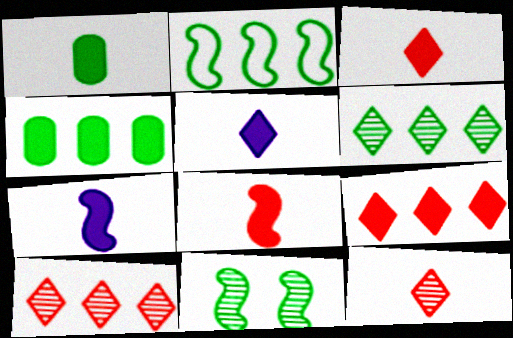[[1, 3, 7], 
[1, 5, 8], 
[2, 4, 6]]